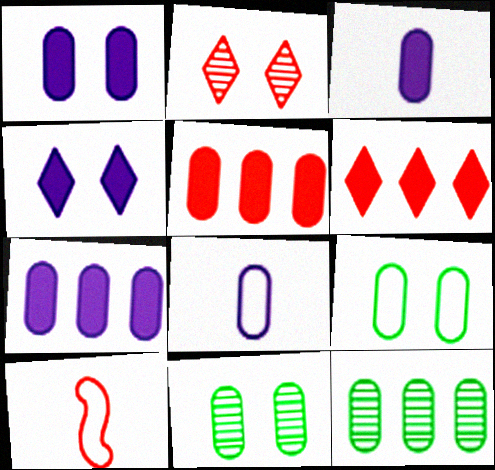[[1, 3, 7], 
[2, 5, 10], 
[4, 10, 12], 
[5, 8, 11]]